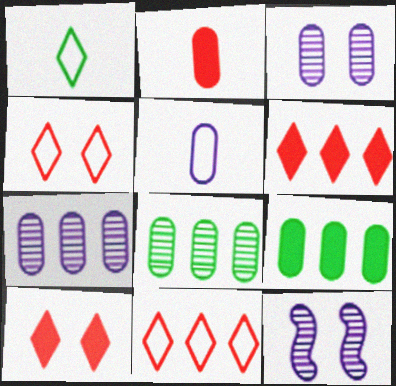[]